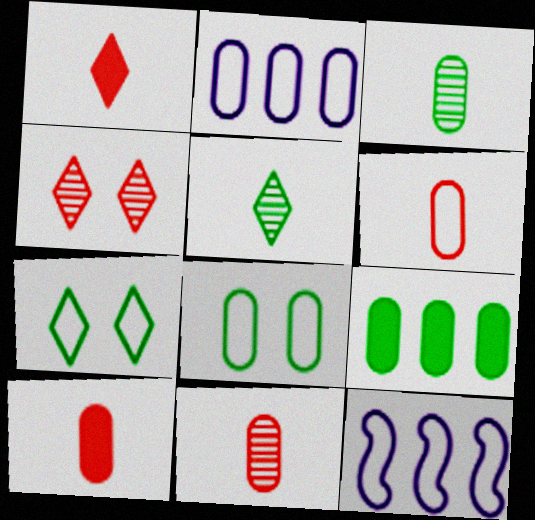[[2, 6, 8], 
[3, 8, 9], 
[6, 7, 12], 
[6, 10, 11]]